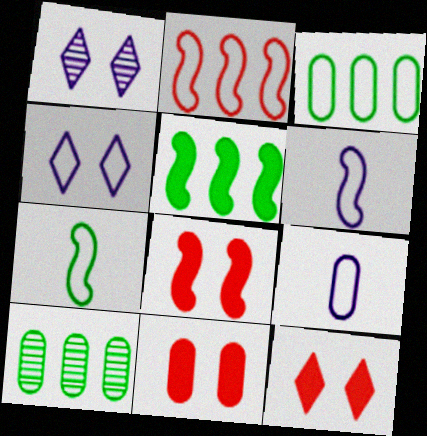[[6, 10, 12], 
[8, 11, 12], 
[9, 10, 11]]